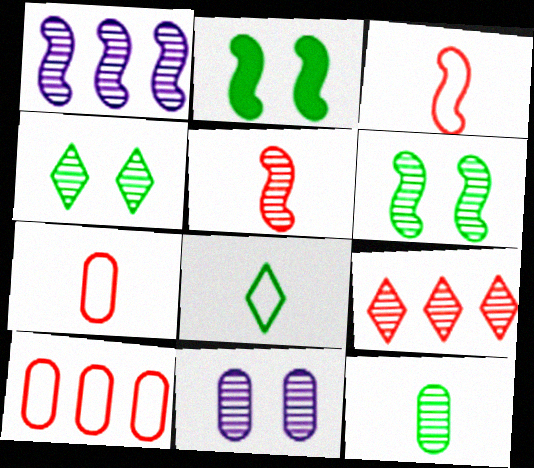[[1, 2, 3], 
[1, 5, 6]]